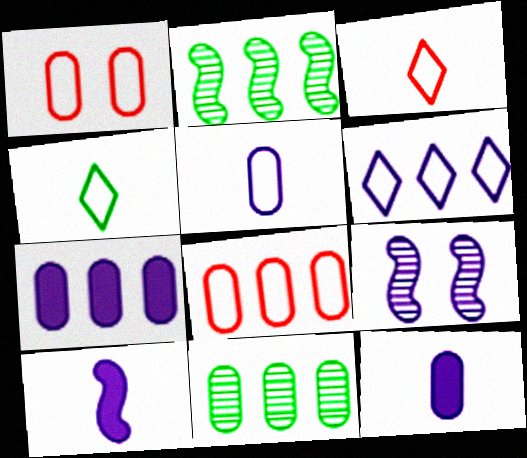[[1, 11, 12], 
[6, 9, 12], 
[7, 8, 11]]